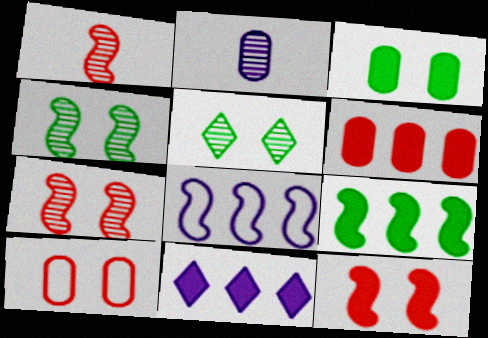[[6, 9, 11]]